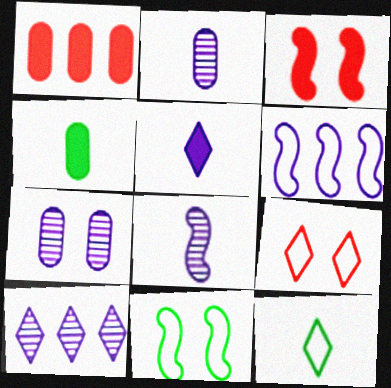[[5, 6, 7], 
[7, 8, 10]]